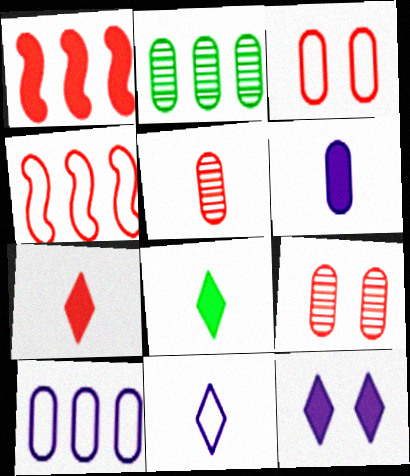[[2, 3, 6], 
[4, 7, 9]]